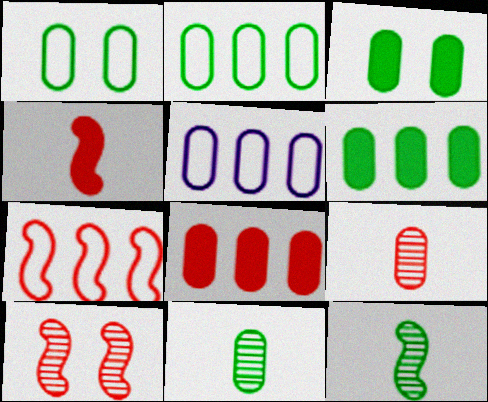[[1, 6, 11], 
[2, 3, 11], 
[3, 5, 9], 
[4, 7, 10]]